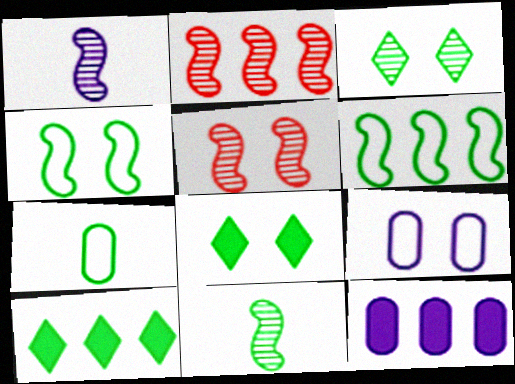[[5, 8, 9]]